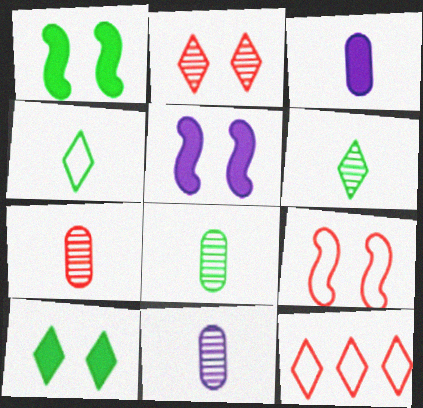[[1, 11, 12], 
[5, 8, 12], 
[7, 8, 11]]